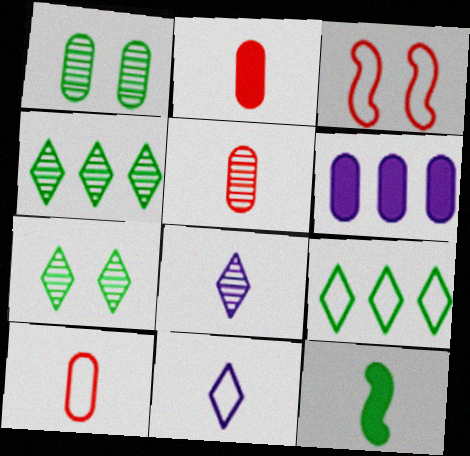[[1, 6, 10], 
[1, 9, 12], 
[2, 5, 10], 
[5, 11, 12], 
[8, 10, 12]]